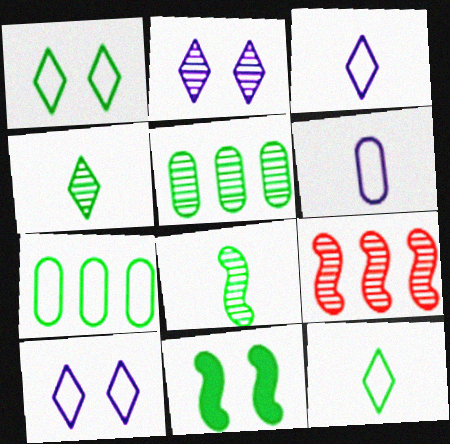[[4, 7, 11], 
[5, 11, 12]]